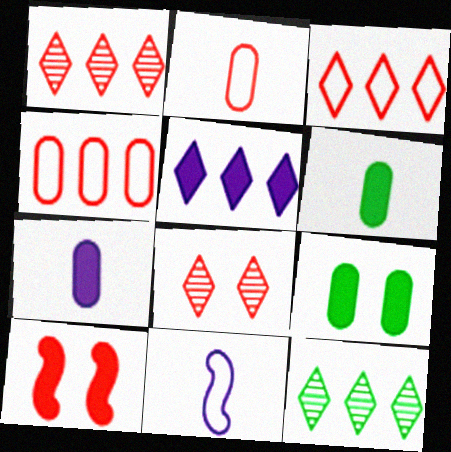[[1, 2, 10], 
[1, 9, 11], 
[3, 5, 12], 
[5, 6, 10]]